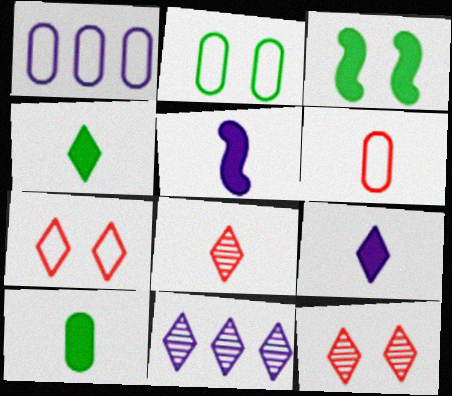[[1, 2, 6], 
[1, 3, 8], 
[3, 6, 11], 
[4, 7, 11]]